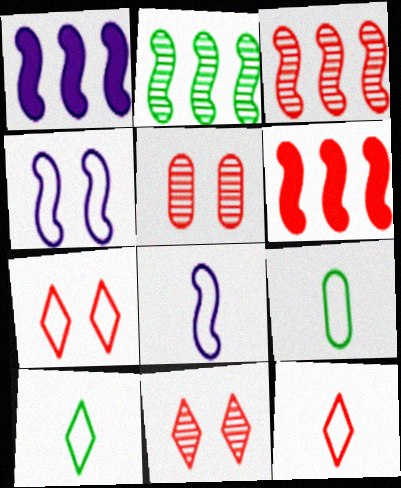[[1, 5, 10], 
[1, 9, 11], 
[5, 6, 12], 
[8, 9, 12]]